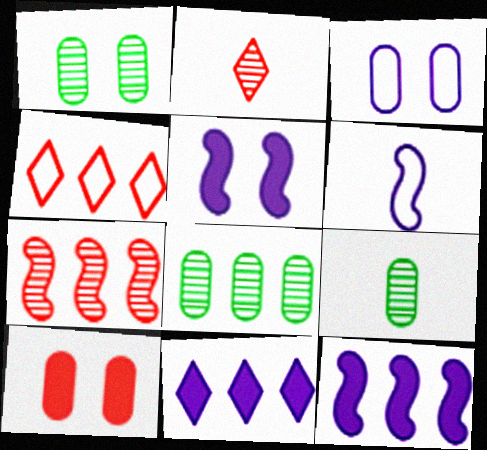[[1, 3, 10], 
[1, 8, 9], 
[4, 5, 9], 
[4, 8, 12]]